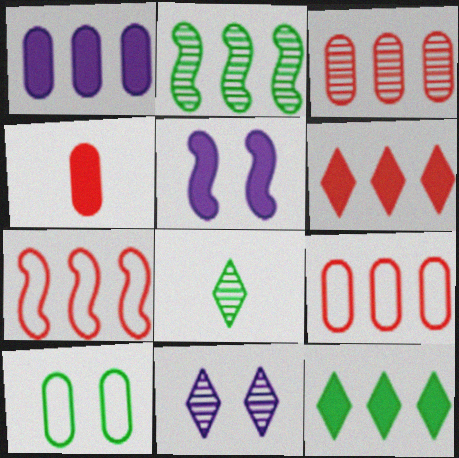[[3, 6, 7], 
[4, 5, 12], 
[5, 8, 9]]